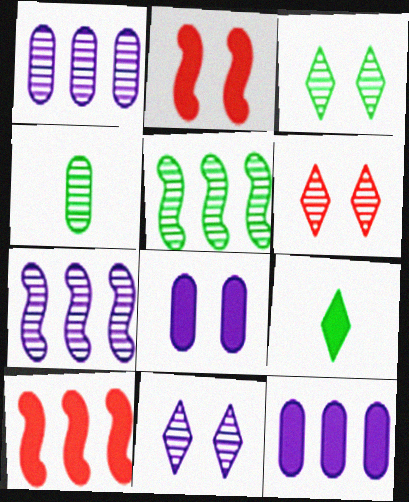[[2, 9, 12], 
[3, 4, 5], 
[3, 6, 11], 
[4, 6, 7], 
[8, 9, 10]]